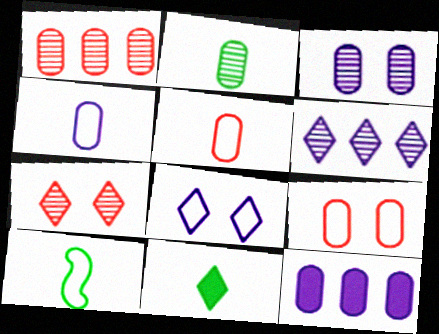[[1, 2, 3], 
[2, 9, 12], 
[2, 10, 11], 
[3, 4, 12], 
[7, 10, 12]]